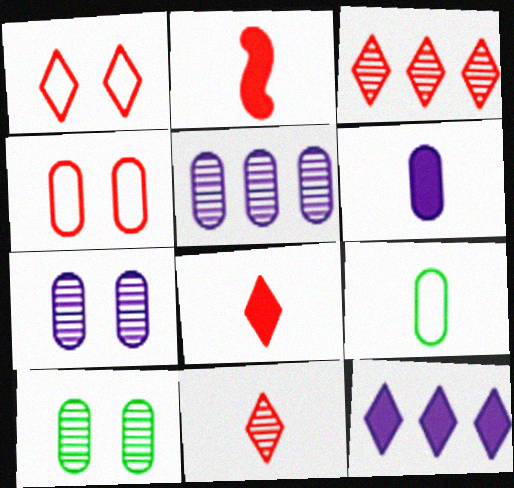[[1, 3, 8], 
[2, 3, 4]]